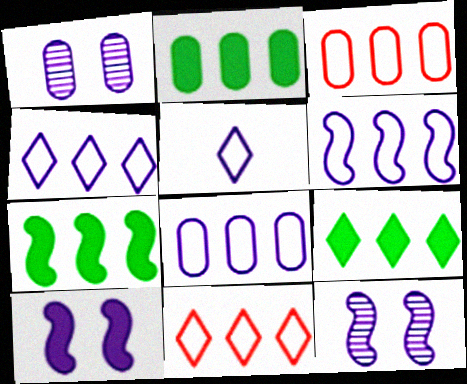[[2, 7, 9], 
[4, 6, 8]]